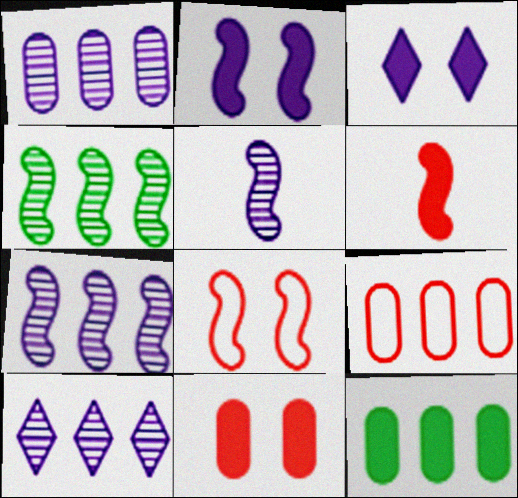[[1, 7, 10], 
[1, 9, 12], 
[3, 6, 12]]